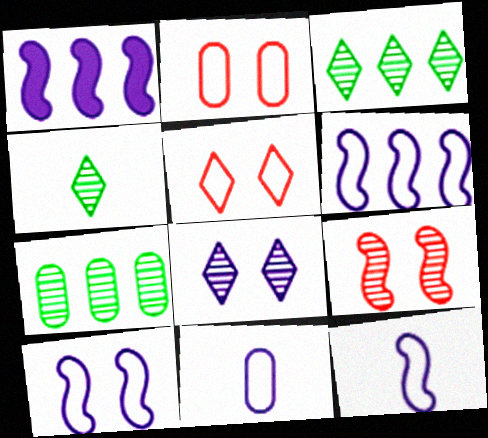[[1, 2, 4], 
[1, 8, 11], 
[6, 10, 12]]